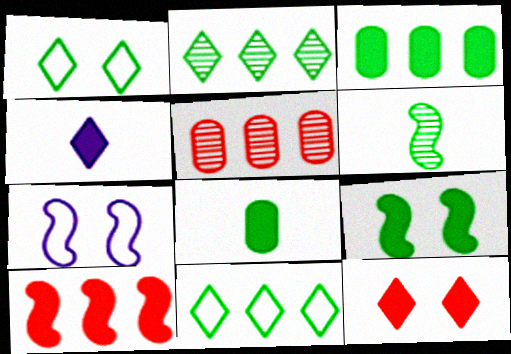[[1, 3, 6], 
[6, 7, 10]]